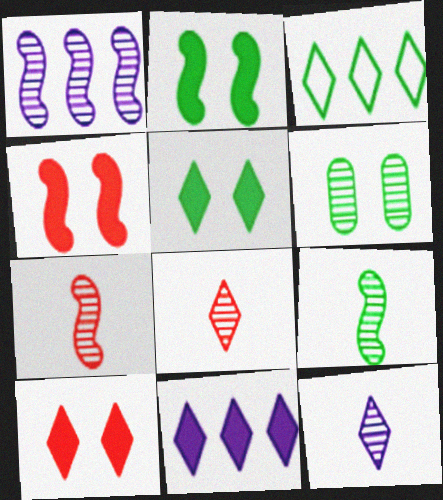[[1, 6, 8], 
[3, 10, 12]]